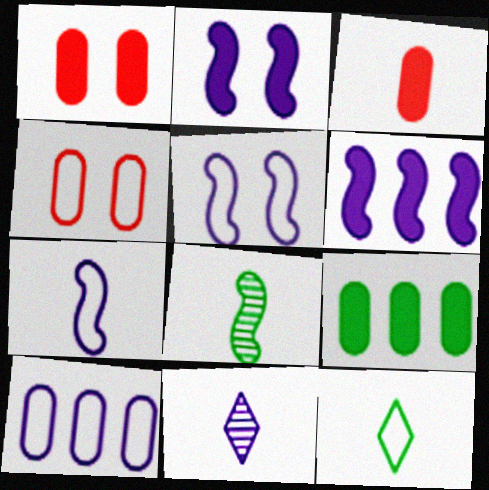[[2, 10, 11]]